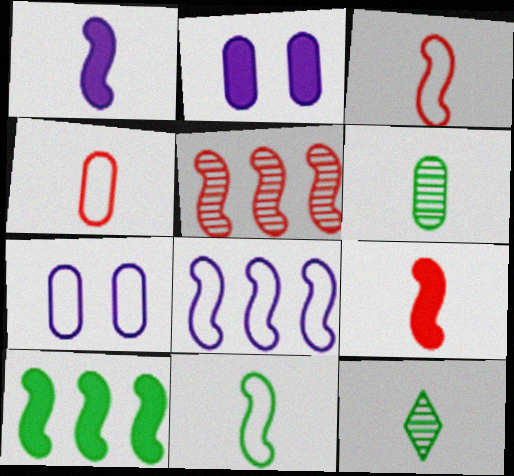[[1, 4, 12], 
[5, 8, 10]]